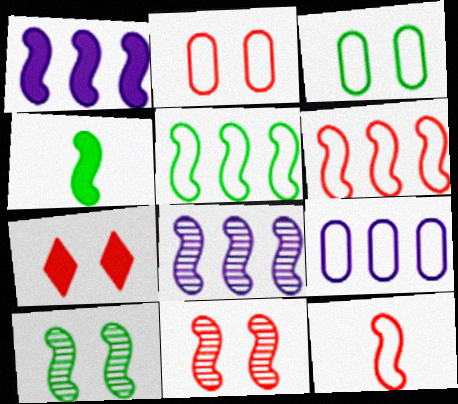[[1, 10, 12], 
[2, 7, 11], 
[4, 5, 10]]